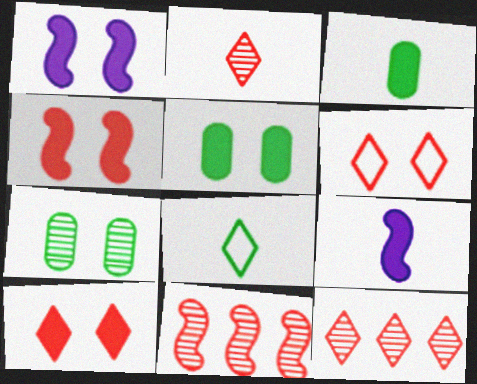[[1, 5, 10], 
[1, 6, 7]]